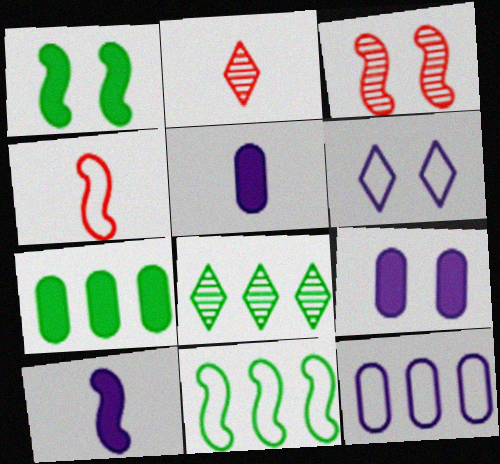[[1, 2, 12], 
[2, 9, 11], 
[3, 10, 11], 
[4, 8, 9], 
[7, 8, 11]]